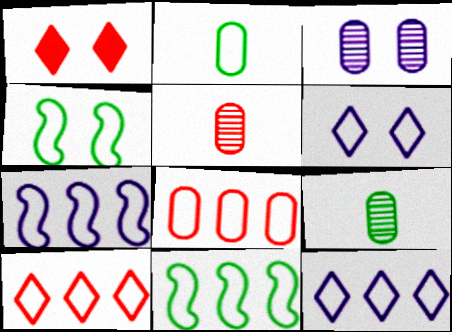[[1, 3, 4], 
[1, 7, 9], 
[8, 11, 12]]